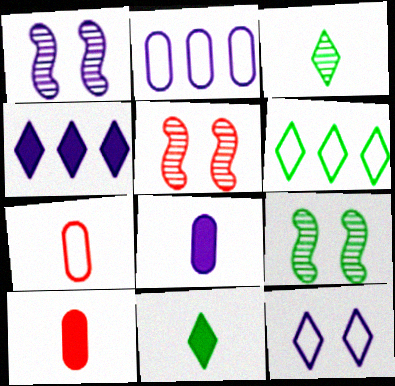[[1, 5, 9], 
[1, 6, 10], 
[2, 5, 11], 
[4, 7, 9], 
[5, 6, 8]]